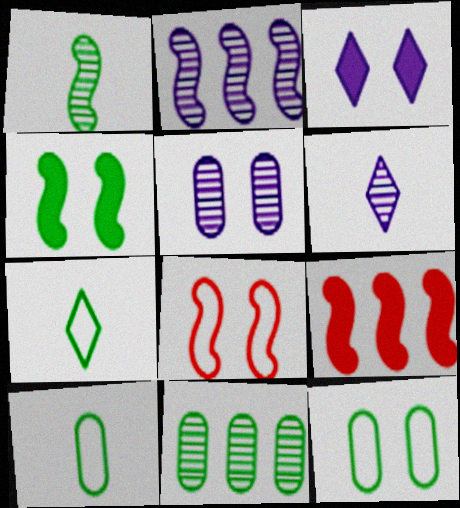[[2, 5, 6], 
[4, 7, 11], 
[5, 7, 9], 
[6, 9, 12]]